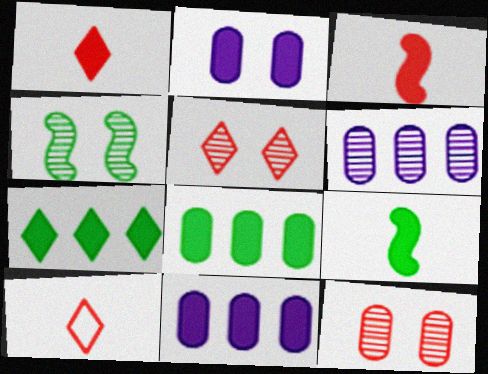[[2, 3, 7], 
[4, 10, 11]]